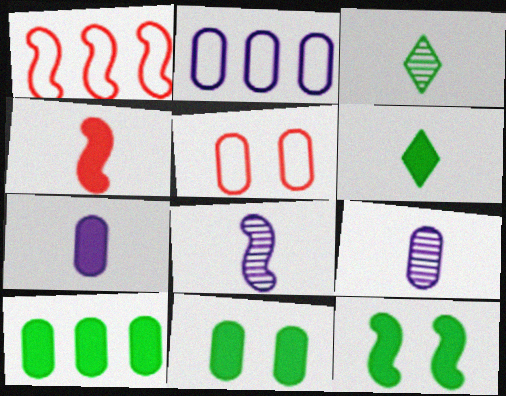[[1, 8, 12], 
[4, 6, 7], 
[5, 9, 10], 
[6, 10, 12]]